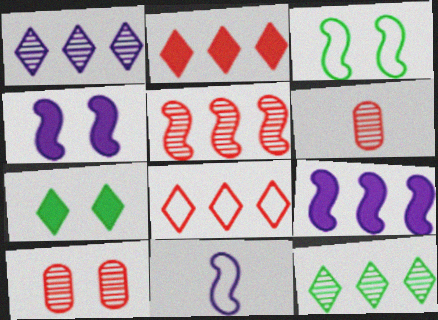[]